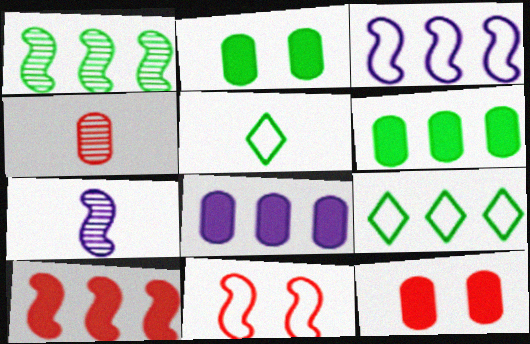[[1, 2, 5], 
[1, 3, 10], 
[1, 6, 9], 
[7, 9, 12]]